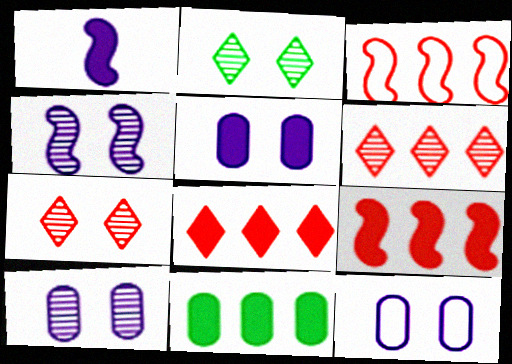[[5, 10, 12]]